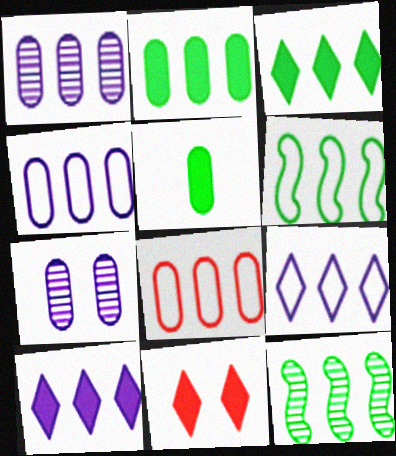[[1, 2, 8], 
[5, 7, 8], 
[6, 8, 9], 
[8, 10, 12]]